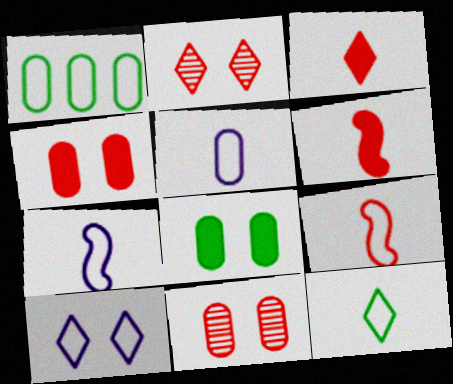[[1, 9, 10], 
[5, 9, 12]]